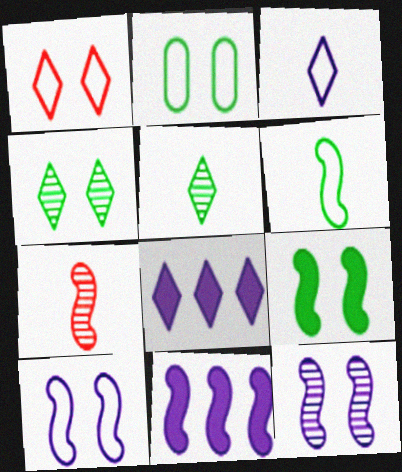[[1, 2, 10], 
[1, 5, 8], 
[2, 4, 9], 
[2, 7, 8]]